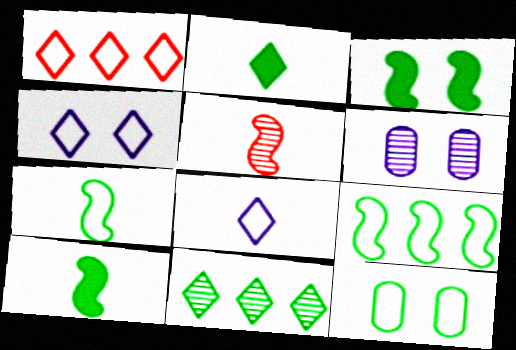[[1, 6, 10], 
[5, 6, 11], 
[10, 11, 12]]